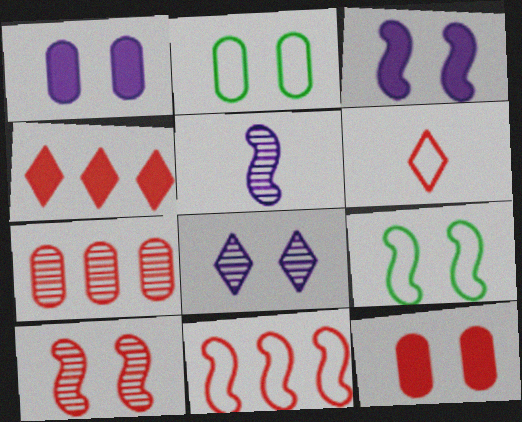[[2, 4, 5], 
[3, 9, 10], 
[4, 7, 11], 
[8, 9, 12]]